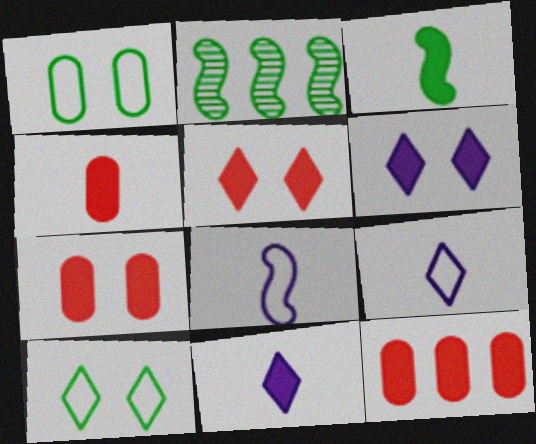[[2, 7, 9], 
[3, 4, 11], 
[3, 6, 12], 
[4, 7, 12]]